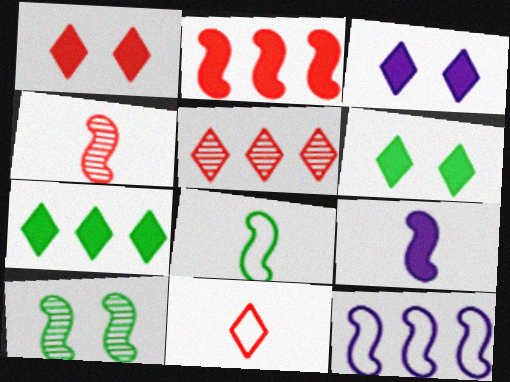[[1, 3, 6], 
[1, 5, 11], 
[4, 8, 9]]